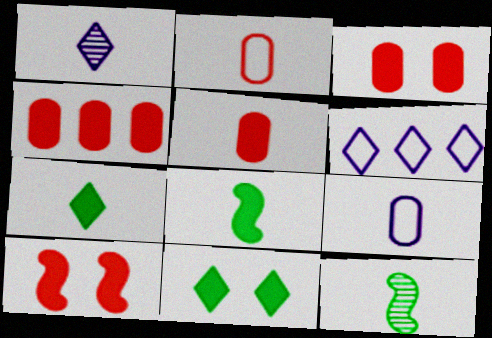[[1, 2, 8], 
[3, 4, 5], 
[3, 6, 12]]